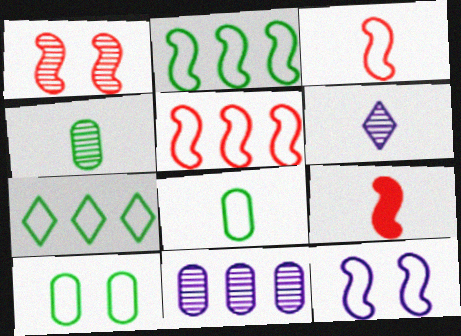[[1, 5, 9], 
[2, 3, 12], 
[6, 8, 9]]